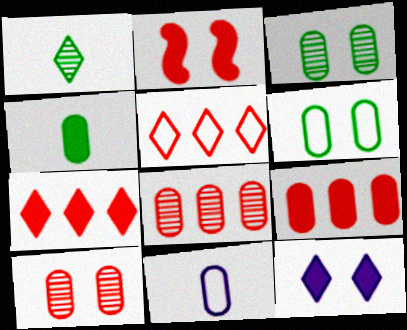[[1, 5, 12], 
[3, 9, 11]]